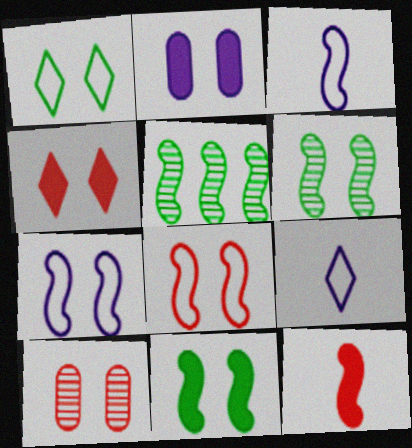[[2, 4, 11], 
[4, 8, 10], 
[5, 7, 12]]